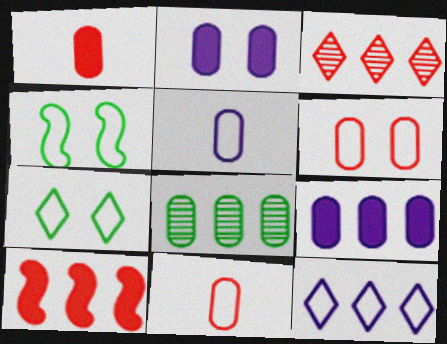[[2, 8, 11], 
[4, 11, 12], 
[8, 10, 12]]